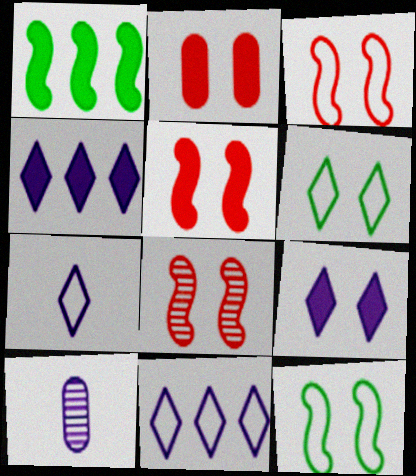[[3, 5, 8]]